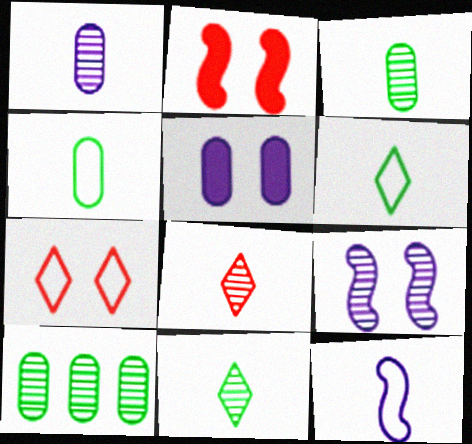[[8, 9, 10]]